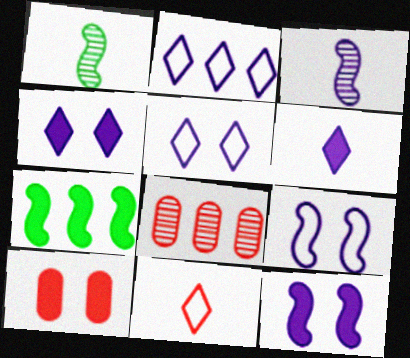[[1, 2, 10], 
[2, 7, 8], 
[6, 7, 10]]